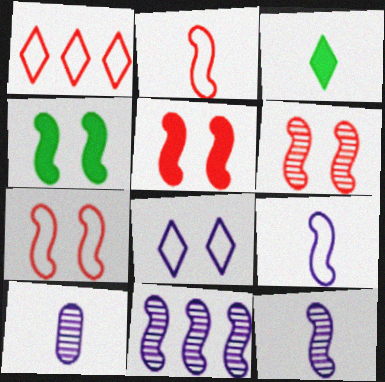[[1, 4, 10], 
[2, 3, 10], 
[2, 4, 11], 
[5, 6, 7]]